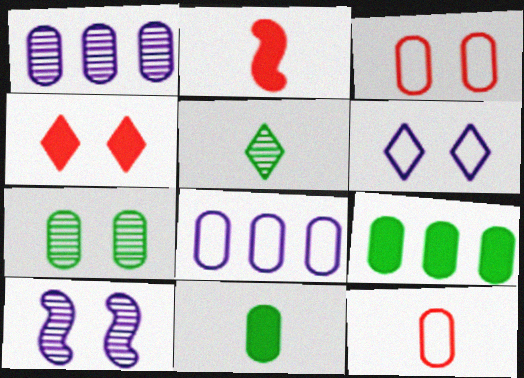[[1, 3, 11]]